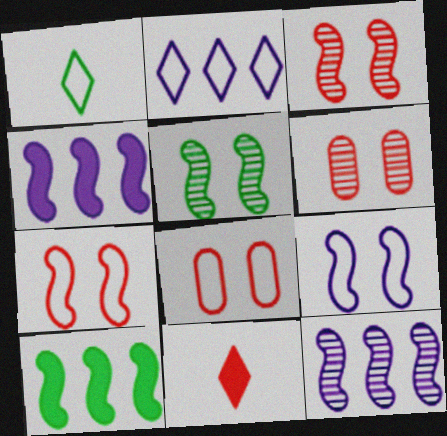[[1, 4, 6]]